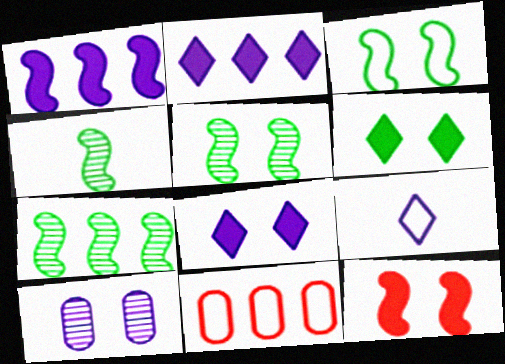[[1, 9, 10], 
[2, 7, 11], 
[3, 9, 11], 
[4, 5, 7], 
[4, 8, 11]]